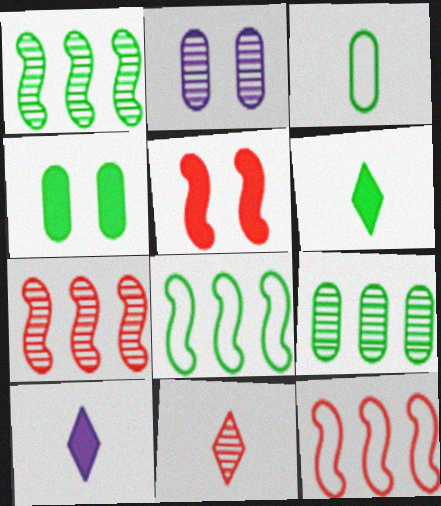[[1, 2, 11], 
[2, 6, 12], 
[3, 4, 9]]